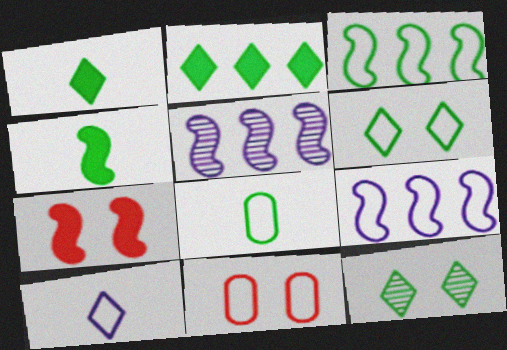[[1, 5, 11], 
[3, 6, 8], 
[3, 10, 11]]